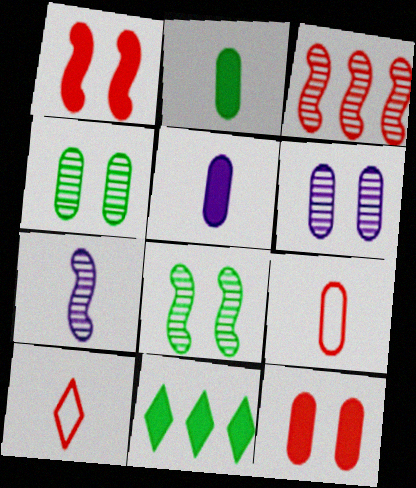[[1, 5, 11], 
[2, 7, 10], 
[3, 7, 8], 
[3, 10, 12]]